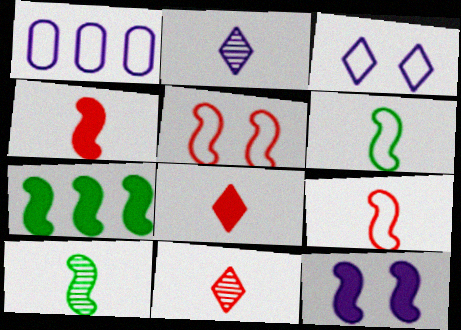[[1, 2, 12], 
[4, 7, 12]]